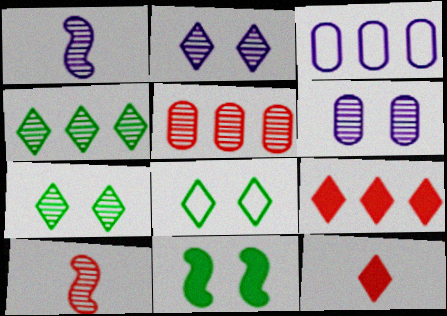[[1, 5, 7], 
[4, 6, 10]]